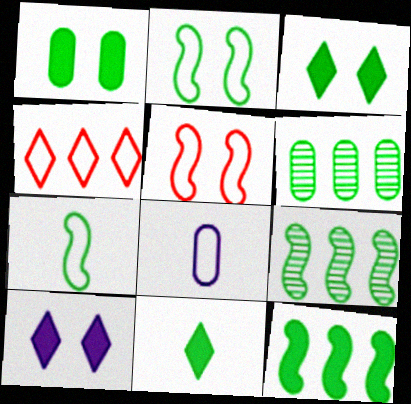[[1, 11, 12], 
[2, 4, 8], 
[2, 6, 11], 
[3, 6, 7]]